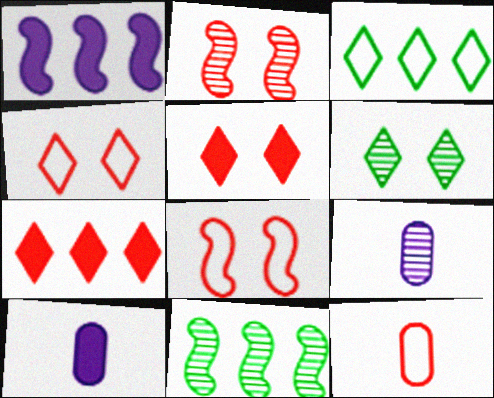[[1, 6, 12], 
[2, 3, 10], 
[2, 7, 12], 
[4, 10, 11]]